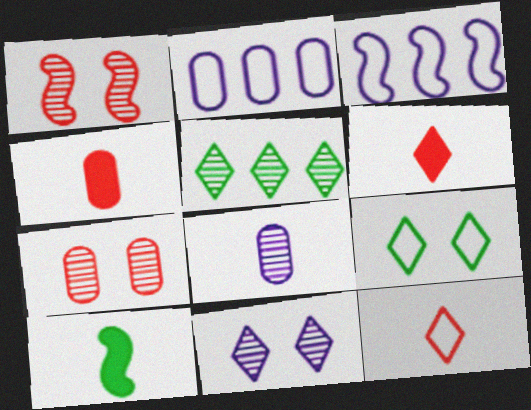[[1, 3, 10], 
[1, 5, 8], 
[8, 10, 12]]